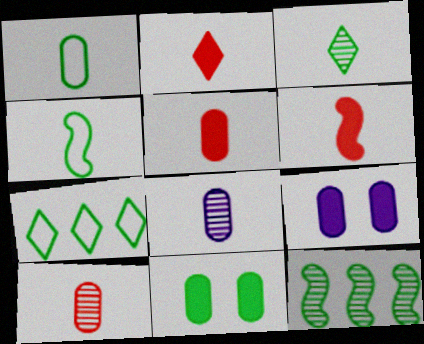[[1, 5, 8], 
[2, 4, 8], 
[2, 5, 6]]